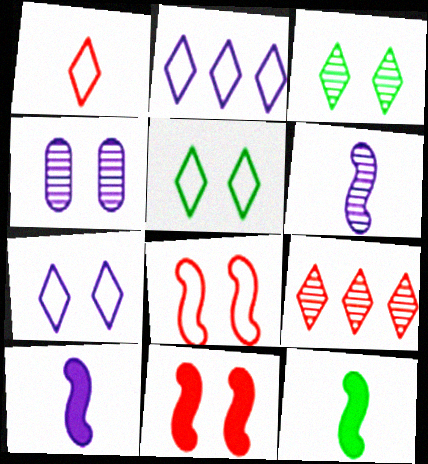[[1, 2, 5], 
[2, 4, 10], 
[4, 5, 11]]